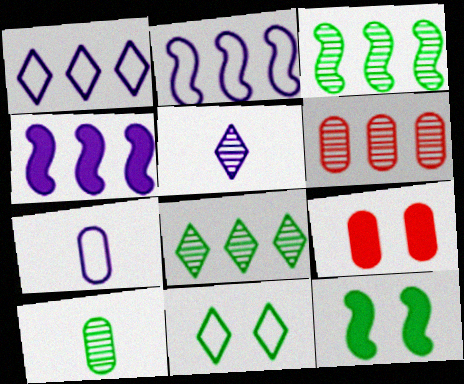[]